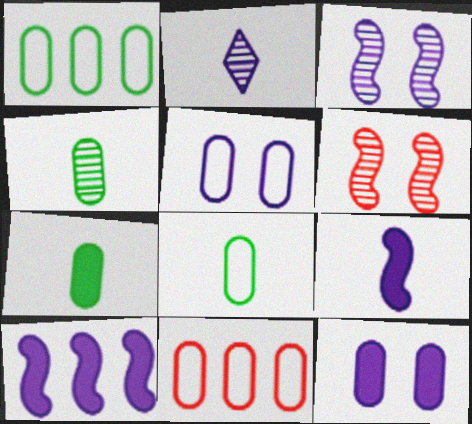[[2, 5, 10], 
[4, 7, 8], 
[4, 11, 12], 
[5, 8, 11]]